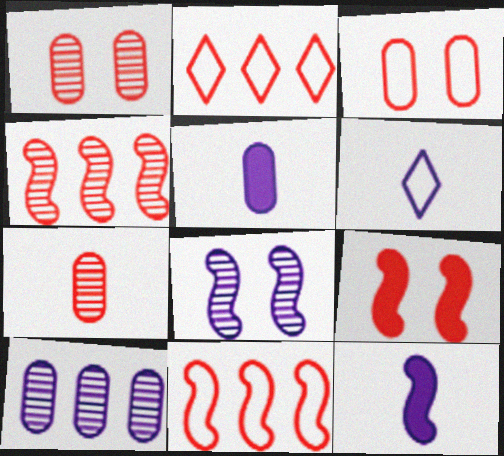[[2, 7, 9]]